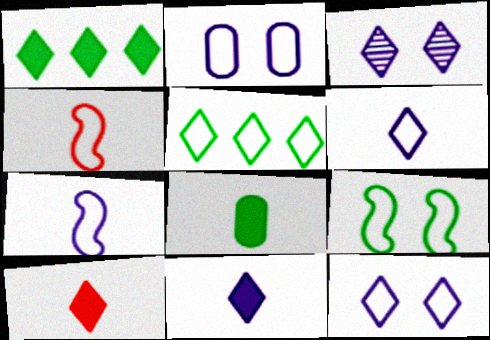[[2, 4, 5], 
[3, 5, 10]]